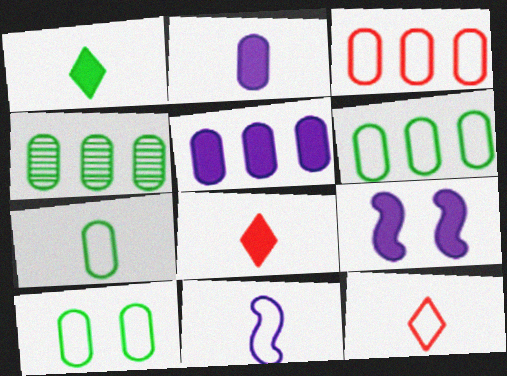[[3, 4, 5], 
[4, 9, 12], 
[6, 7, 10], 
[7, 11, 12]]